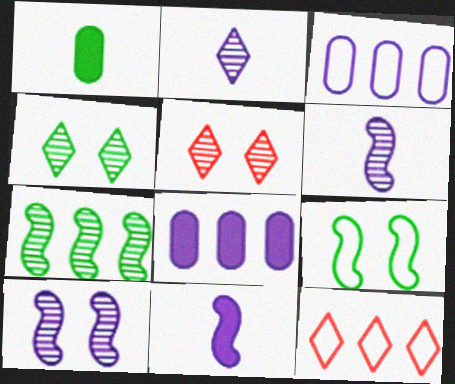[[1, 10, 12], 
[7, 8, 12]]